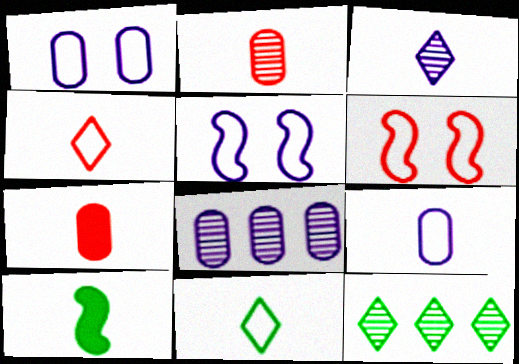[[5, 7, 12]]